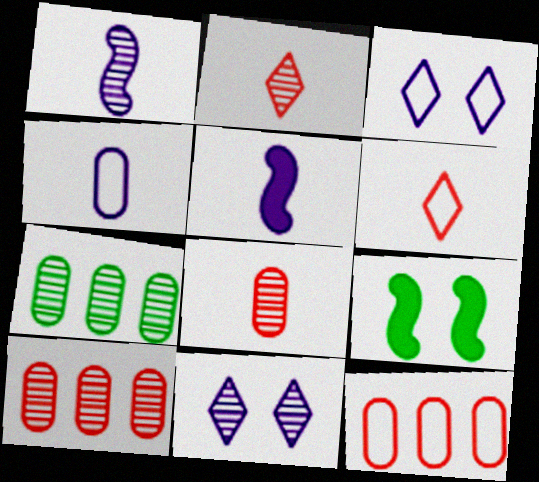[]